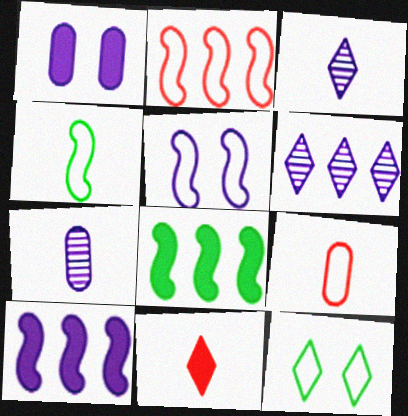[[1, 8, 11], 
[2, 4, 5], 
[4, 7, 11], 
[6, 11, 12]]